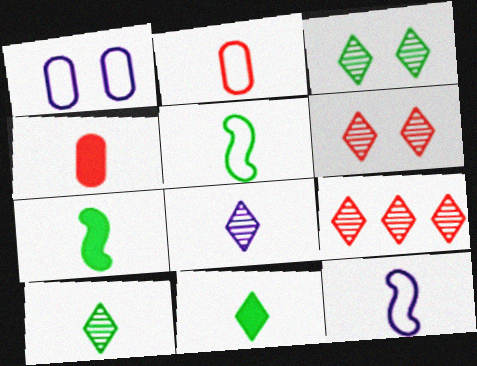[[1, 7, 9], 
[2, 7, 8], 
[3, 8, 9], 
[4, 5, 8], 
[4, 10, 12]]